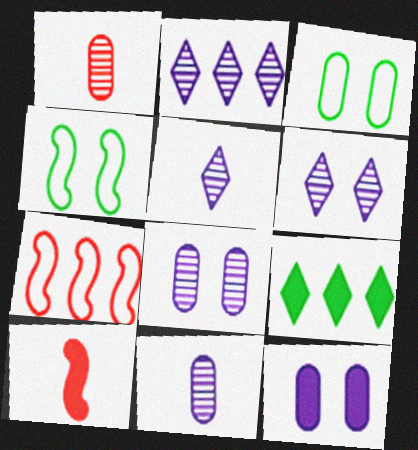[[2, 3, 10], 
[2, 5, 6], 
[9, 10, 12]]